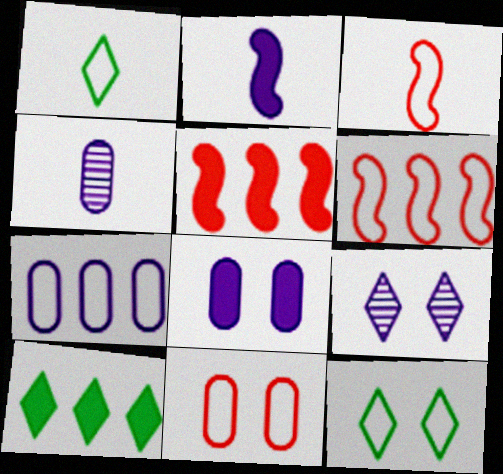[[2, 7, 9], 
[3, 7, 12], 
[4, 5, 12], 
[4, 7, 8]]